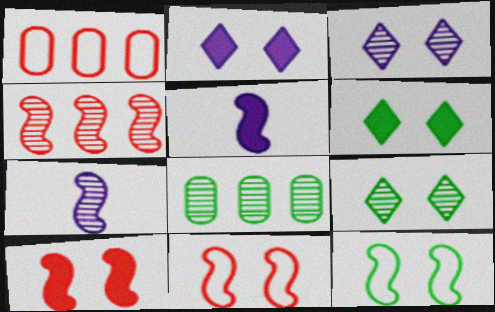[[1, 5, 9], 
[1, 6, 7], 
[4, 5, 12]]